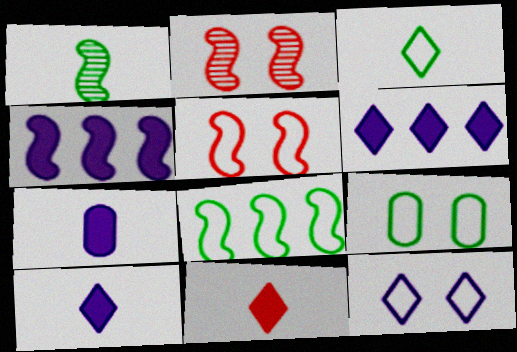[[1, 4, 5], 
[3, 8, 9], 
[5, 9, 12]]